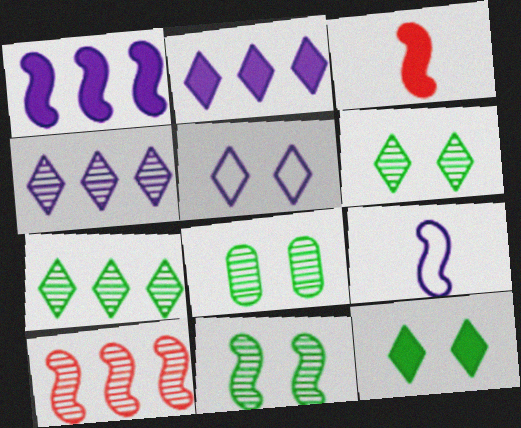[[6, 8, 11]]